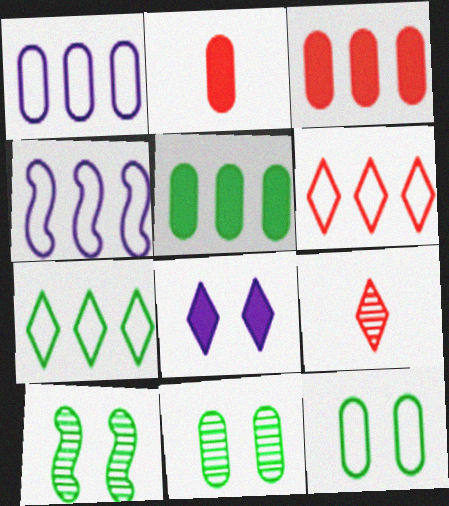[[1, 2, 11], 
[7, 8, 9]]